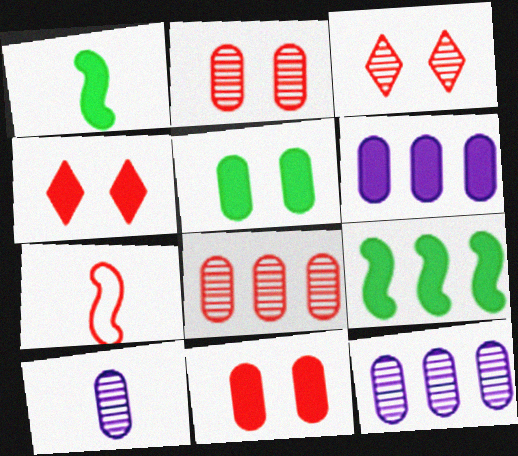[[1, 4, 6], 
[4, 7, 8]]